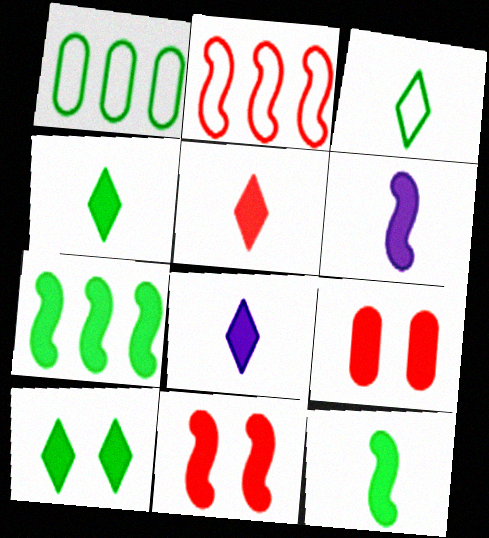[[4, 5, 8], 
[6, 7, 11], 
[7, 8, 9]]